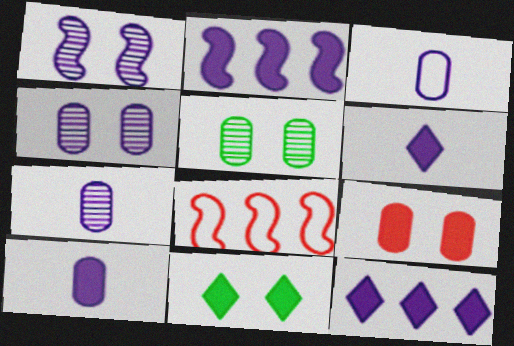[[1, 3, 12], 
[3, 7, 10], 
[5, 6, 8], 
[7, 8, 11]]